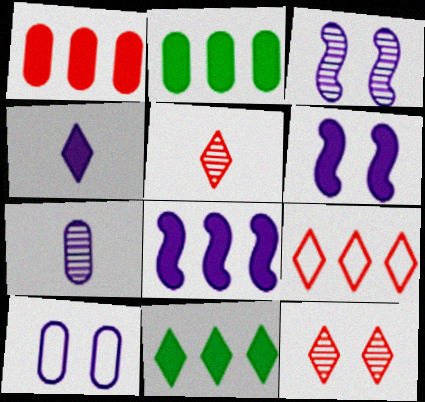[[1, 8, 11]]